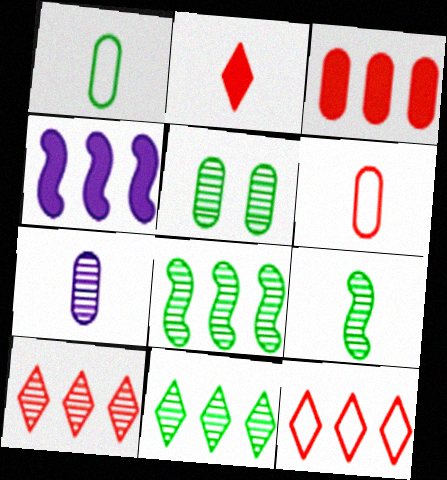[[5, 9, 11]]